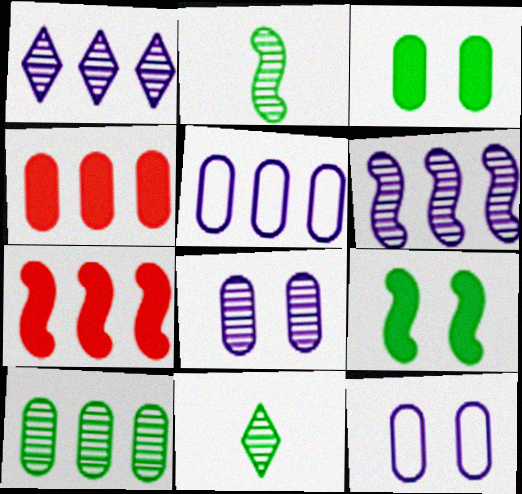[[4, 5, 10], 
[7, 11, 12]]